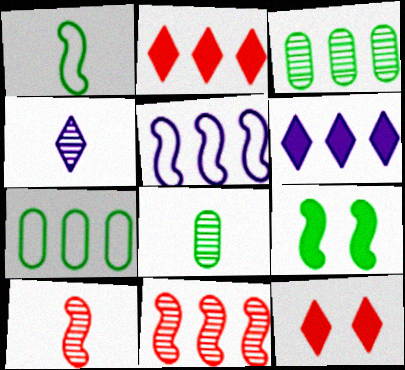[[2, 3, 5], 
[4, 8, 10], 
[5, 8, 12], 
[5, 9, 10], 
[6, 7, 11]]